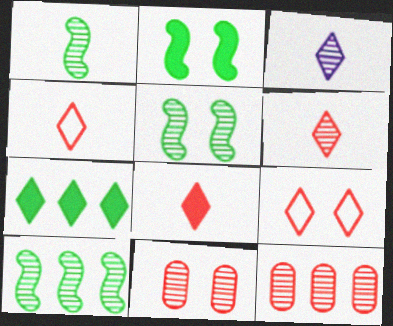[[1, 5, 10], 
[3, 5, 12], 
[3, 7, 9], 
[3, 10, 11], 
[4, 6, 8]]